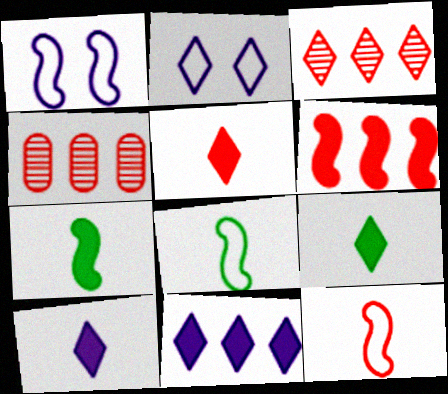[[1, 4, 9], 
[2, 3, 9], 
[2, 4, 7], 
[5, 9, 10]]